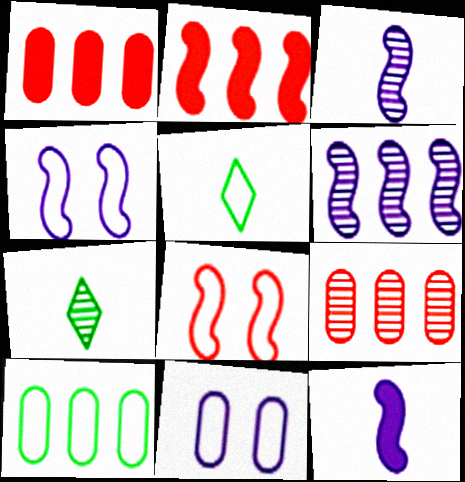[[1, 4, 7], 
[2, 7, 11], 
[4, 6, 12]]